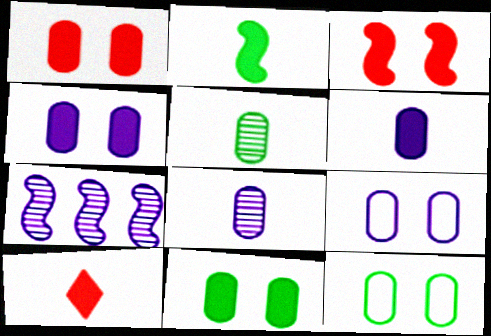[[1, 4, 11], 
[2, 6, 10], 
[7, 10, 12]]